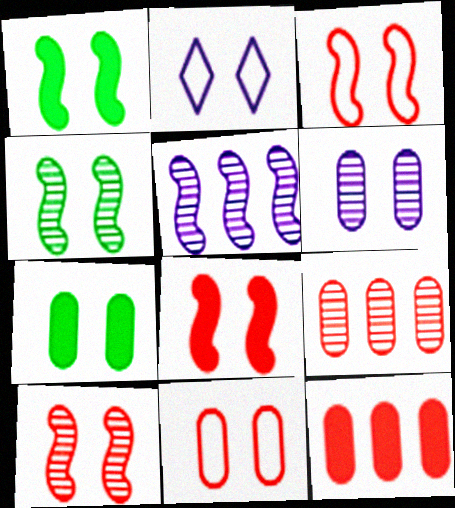[[2, 7, 10], 
[3, 8, 10], 
[6, 7, 11]]